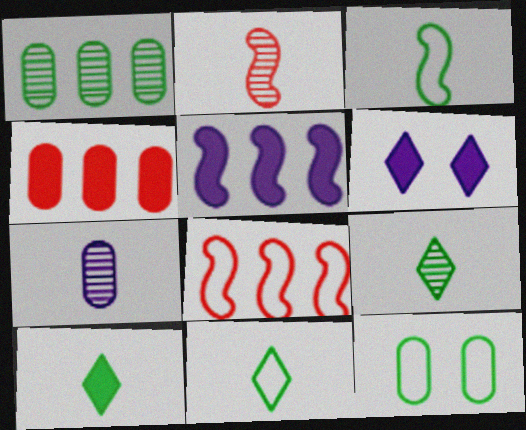[[2, 7, 9], 
[4, 7, 12], 
[9, 10, 11]]